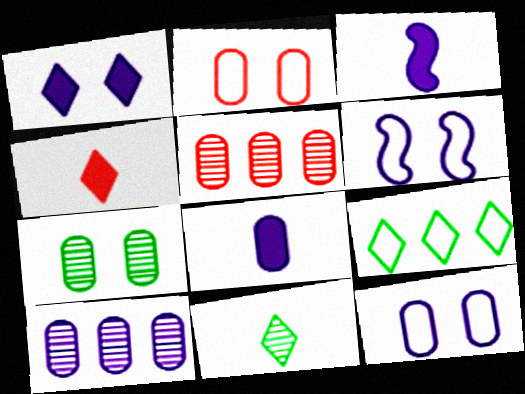[[8, 10, 12]]